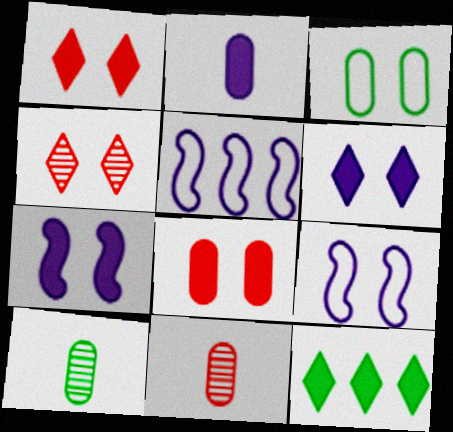[[1, 5, 10], 
[3, 4, 7], 
[9, 11, 12]]